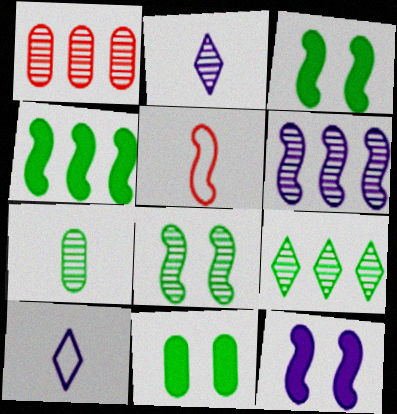[[1, 2, 8], 
[1, 3, 10], 
[1, 6, 9], 
[3, 5, 6], 
[7, 8, 9]]